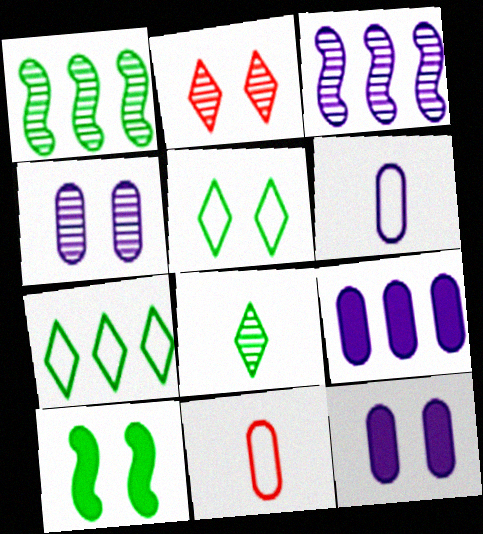[[4, 6, 9]]